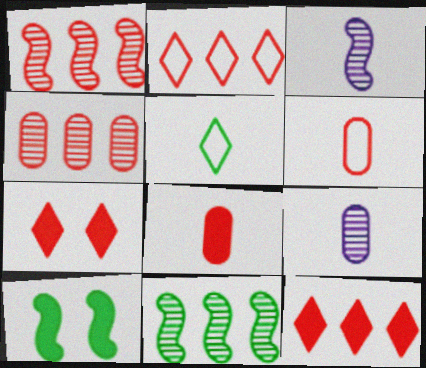[[1, 6, 7], 
[2, 9, 10], 
[3, 5, 8]]